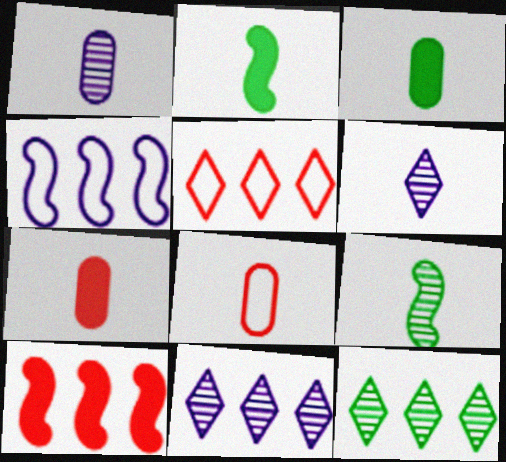[[1, 3, 8], 
[2, 6, 8]]